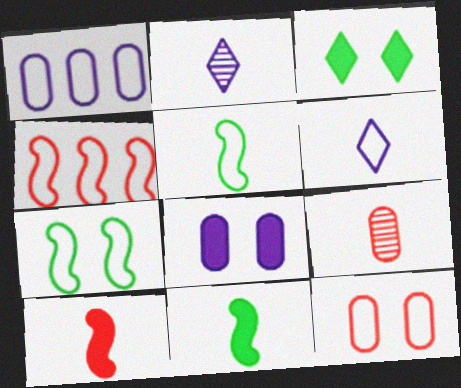[[6, 9, 11]]